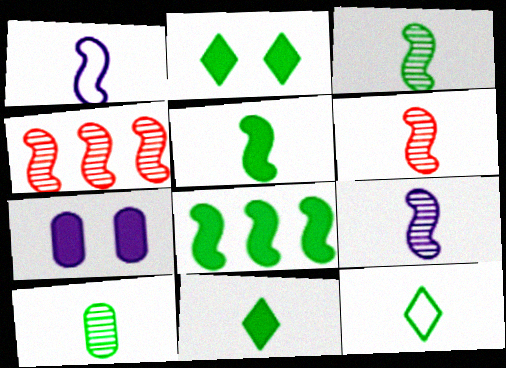[[1, 5, 6], 
[3, 6, 9], 
[4, 7, 12], 
[5, 10, 12]]